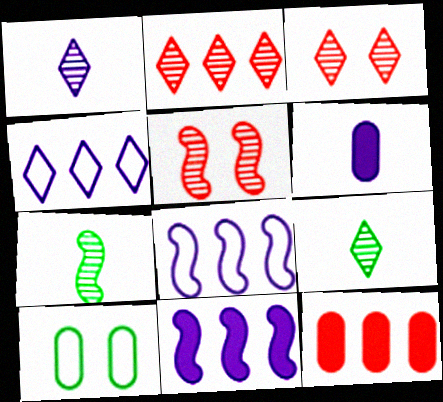[]